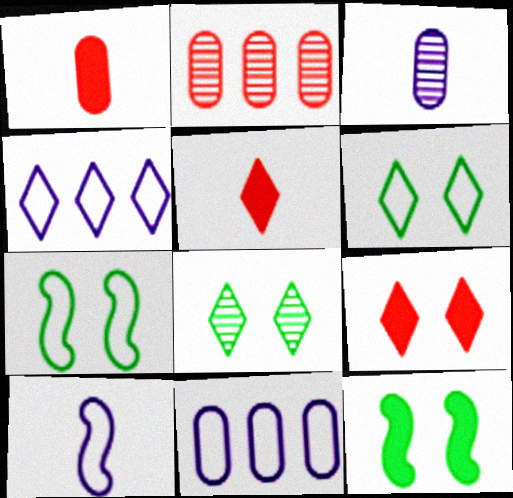[[4, 5, 8]]